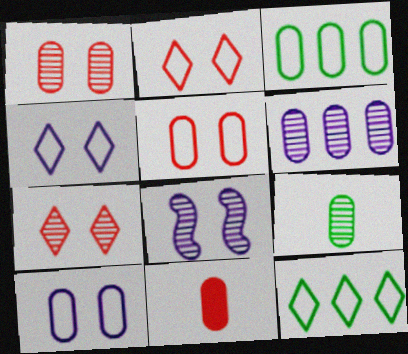[[1, 6, 9], 
[8, 11, 12]]